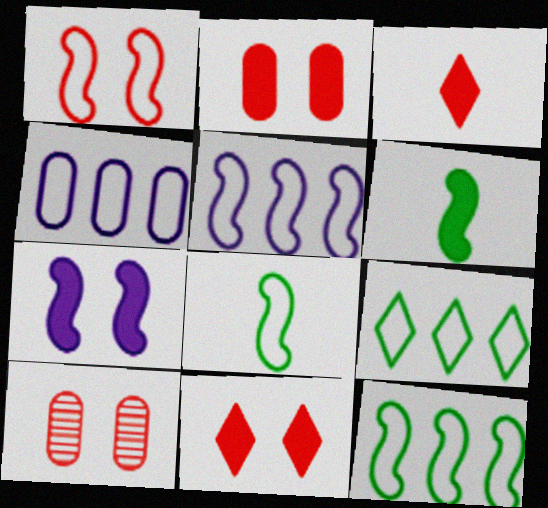[[1, 5, 8], 
[1, 10, 11]]